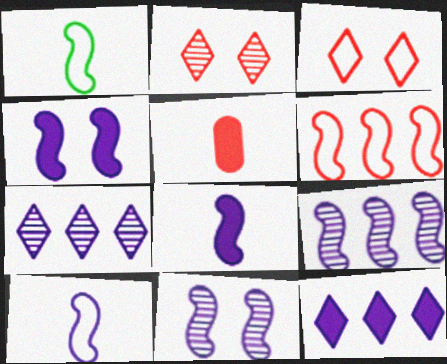[[2, 5, 6], 
[4, 9, 10]]